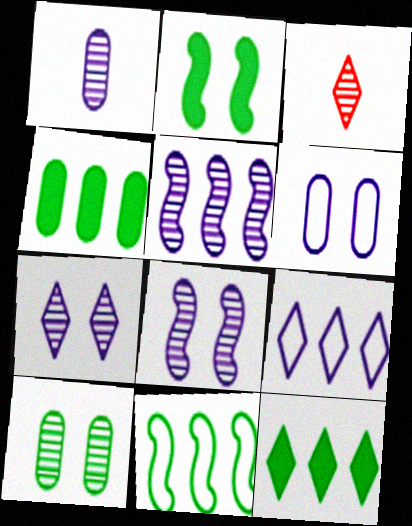[[1, 5, 7], 
[3, 5, 10]]